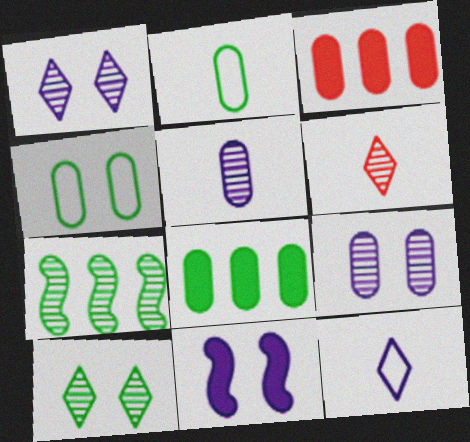[[2, 3, 9], 
[3, 4, 5], 
[6, 7, 9]]